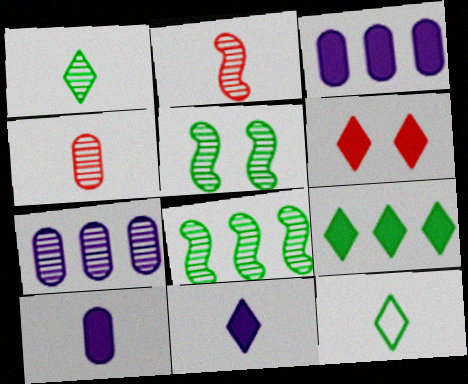[[2, 10, 12], 
[6, 9, 11]]